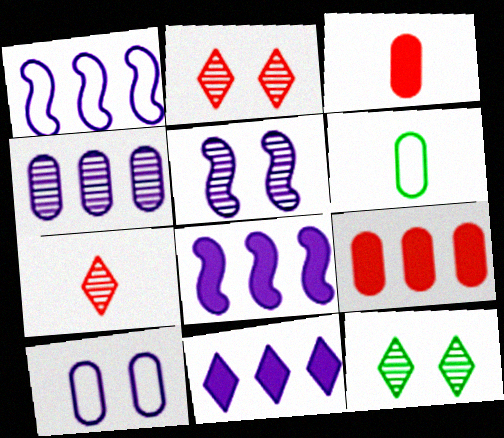[[1, 3, 12], 
[1, 4, 11], 
[2, 6, 8]]